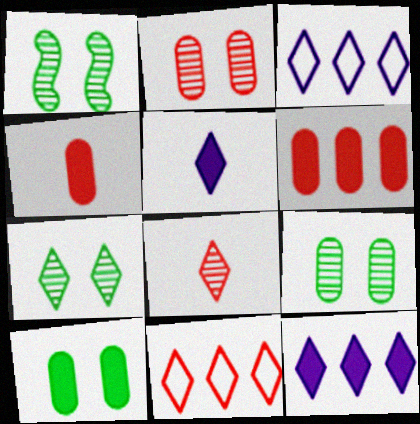[[1, 3, 4], 
[1, 7, 9], 
[5, 7, 11]]